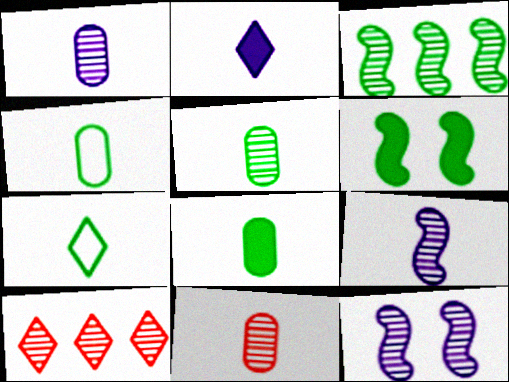[[1, 5, 11], 
[4, 5, 8], 
[5, 10, 12]]